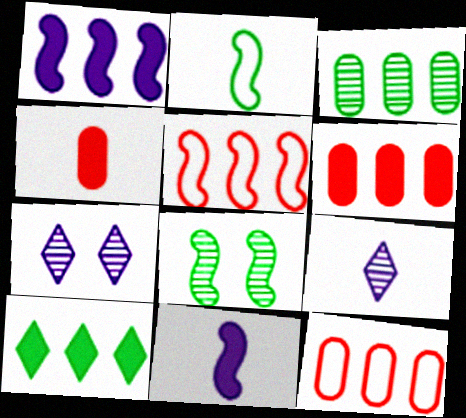[[1, 6, 10], 
[2, 4, 9], 
[2, 6, 7], 
[5, 8, 11]]